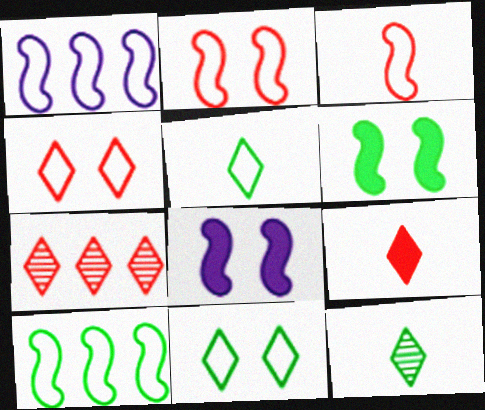[[4, 7, 9]]